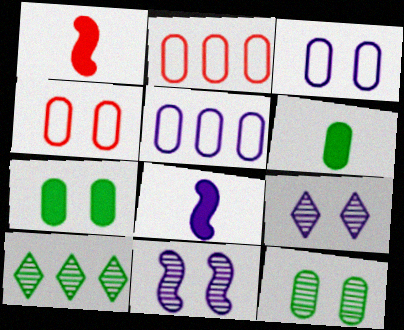[[1, 3, 10], 
[4, 8, 10], 
[5, 8, 9]]